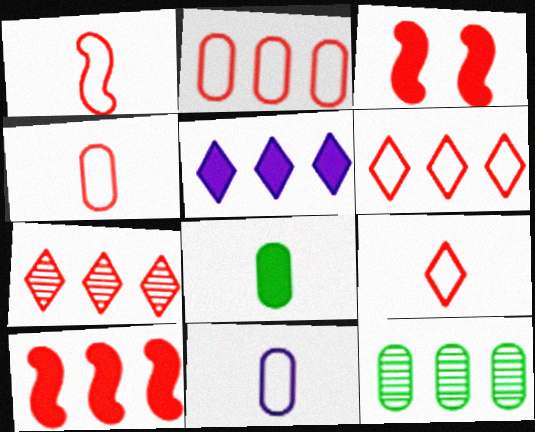[[1, 4, 9], 
[2, 7, 10], 
[3, 4, 7], 
[3, 5, 8]]